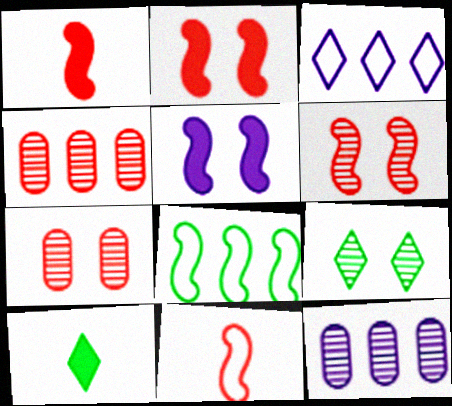[]